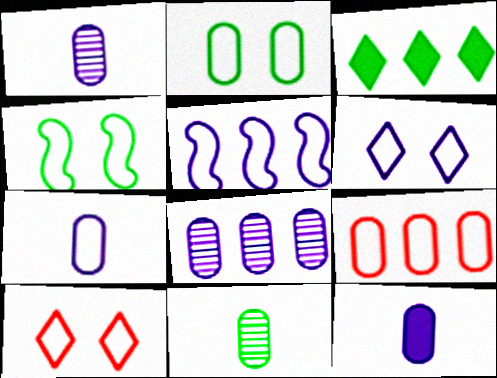[[1, 7, 12], 
[2, 7, 9], 
[3, 4, 11], 
[5, 6, 7]]